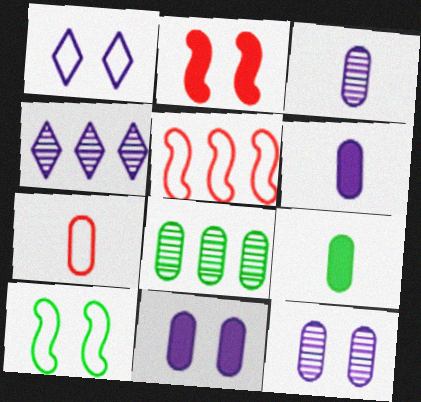[[3, 7, 9], 
[7, 8, 11]]